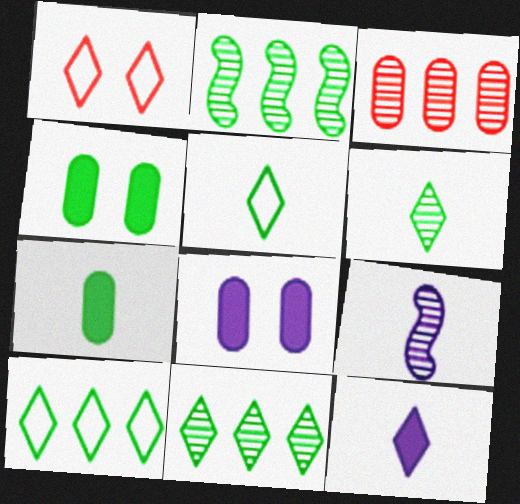[[1, 11, 12], 
[2, 4, 5]]